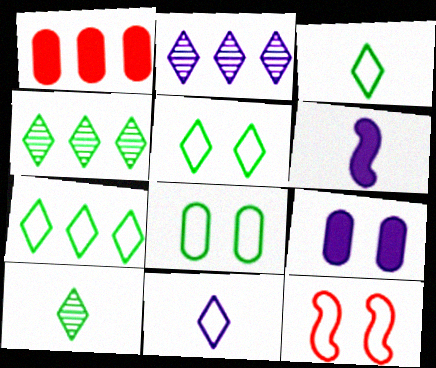[[3, 5, 7]]